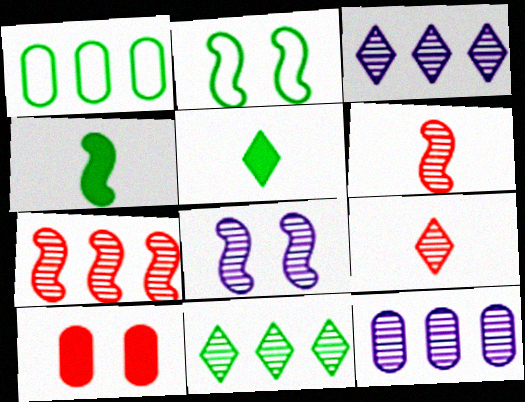[[7, 11, 12]]